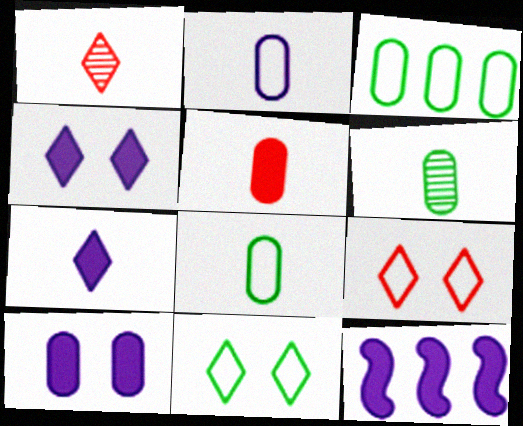[[2, 5, 6], 
[6, 9, 12], 
[7, 10, 12]]